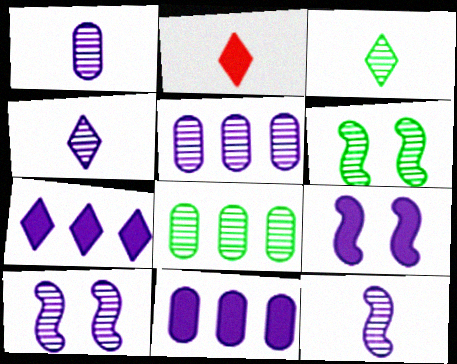[[1, 4, 12], 
[3, 6, 8], 
[4, 5, 10]]